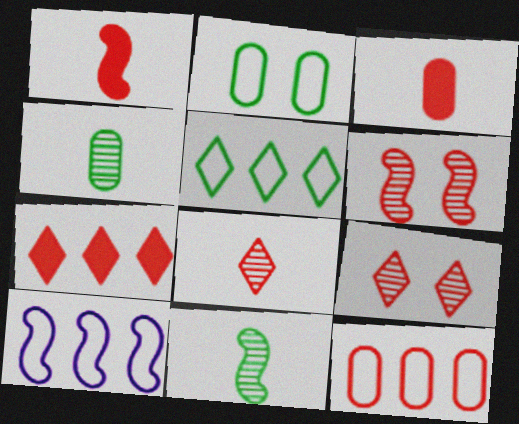[[1, 9, 12], 
[5, 10, 12]]